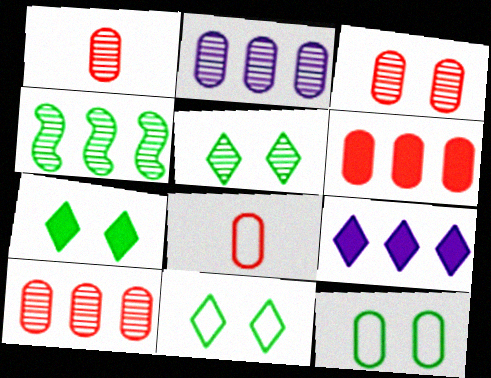[[1, 3, 10], 
[3, 6, 8], 
[5, 7, 11]]